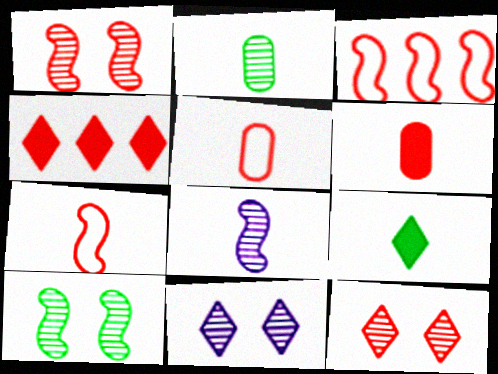[[1, 4, 5], 
[3, 6, 12], 
[5, 8, 9]]